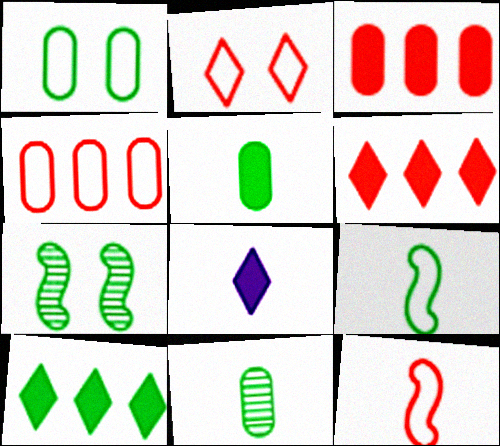[[2, 4, 12], 
[4, 7, 8], 
[8, 11, 12]]